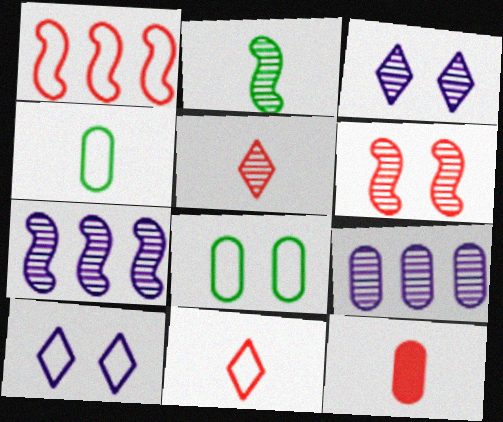[[1, 4, 10], 
[2, 6, 7], 
[8, 9, 12]]